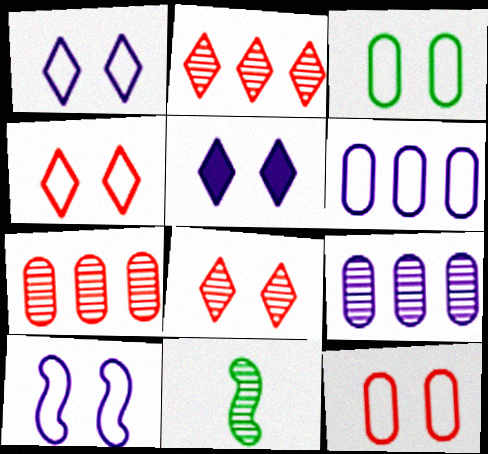[[3, 4, 10], 
[8, 9, 11]]